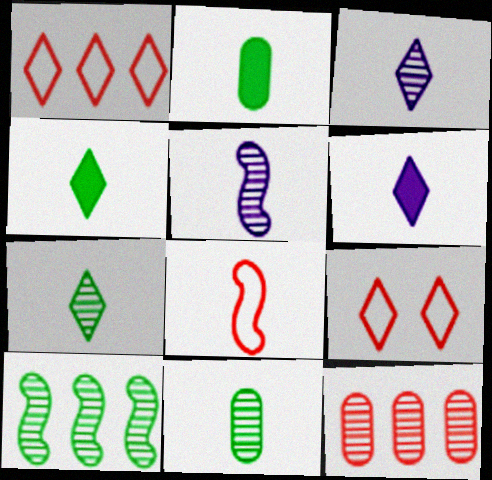[[2, 3, 8], 
[6, 8, 11]]